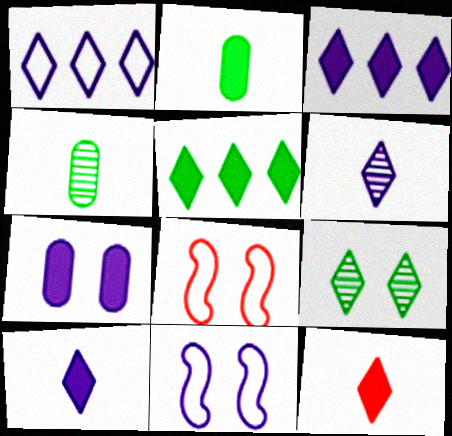[[1, 9, 12], 
[3, 4, 8], 
[7, 8, 9]]